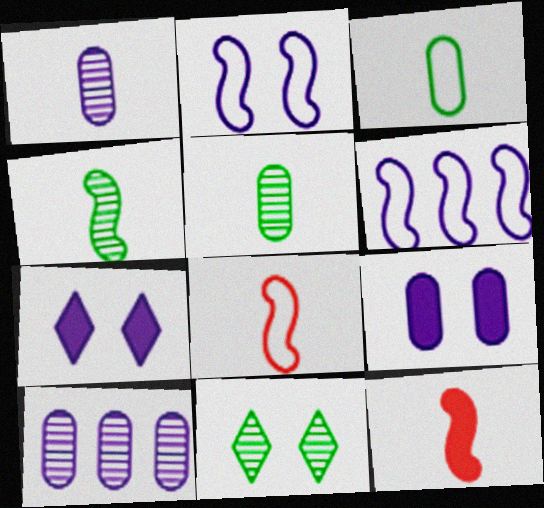[[1, 6, 7]]